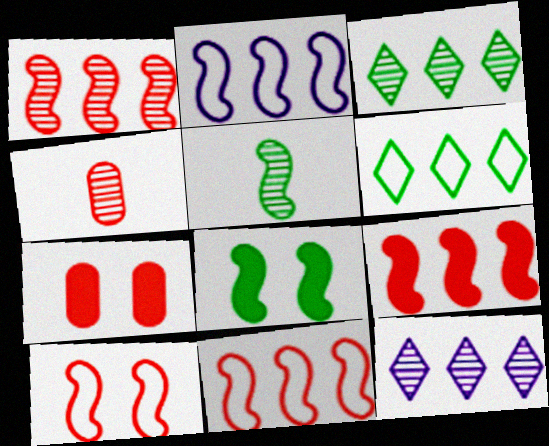[[1, 9, 11]]